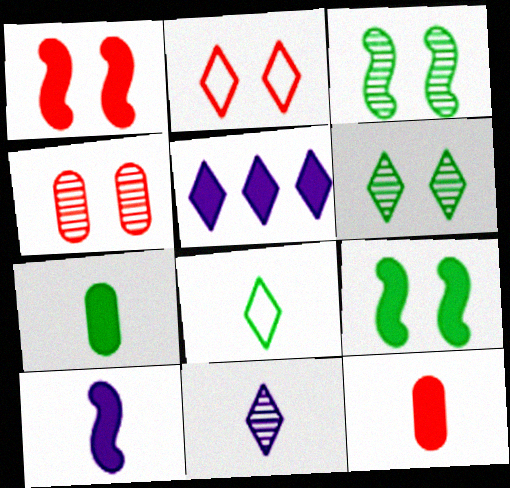[[1, 2, 4], 
[1, 5, 7], 
[5, 9, 12]]